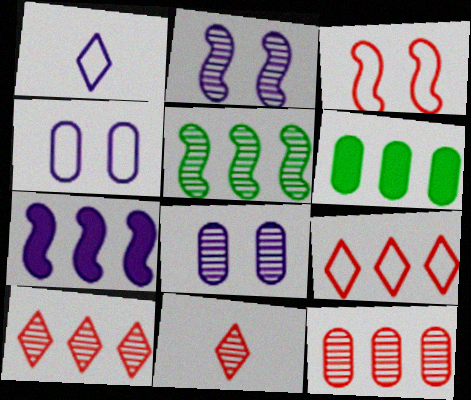[[1, 7, 8], 
[5, 8, 11]]